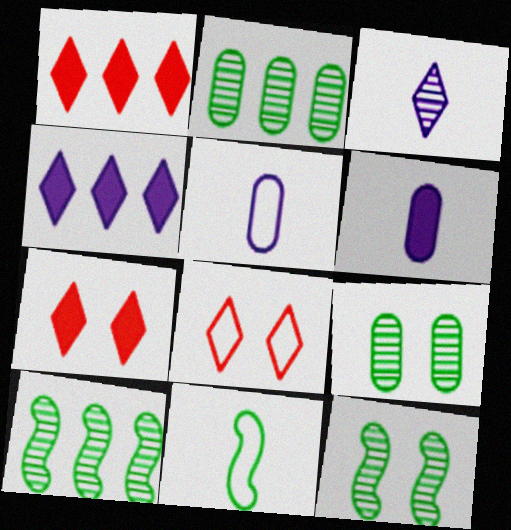[[1, 5, 12], 
[5, 7, 10], 
[6, 8, 10]]